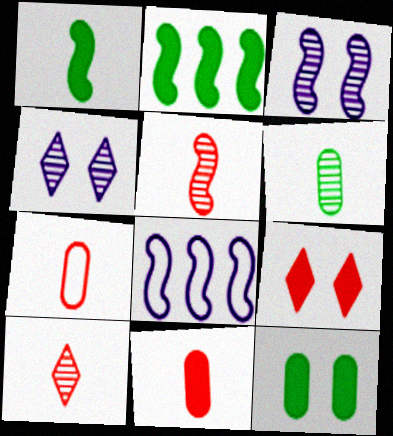[[2, 4, 7], 
[6, 8, 9], 
[8, 10, 12]]